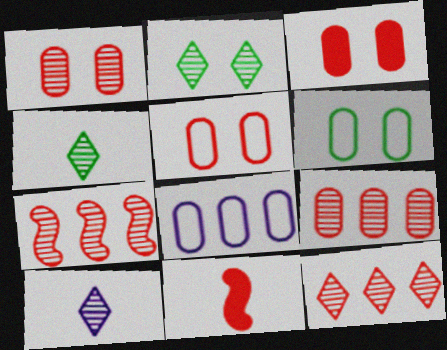[[1, 3, 5], 
[2, 8, 11], 
[2, 10, 12], 
[5, 11, 12], 
[7, 9, 12]]